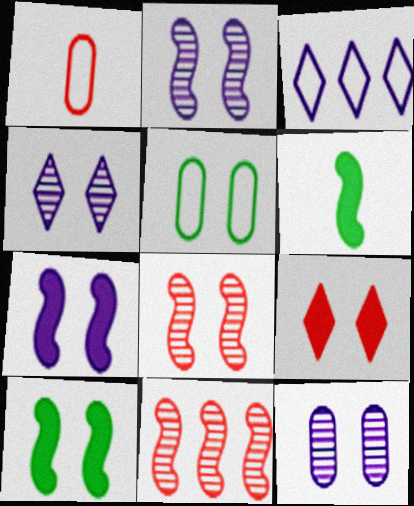[[1, 9, 11], 
[2, 4, 12], 
[2, 5, 9]]